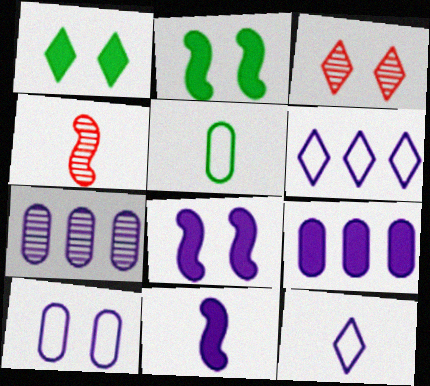[[2, 3, 10], 
[7, 8, 12]]